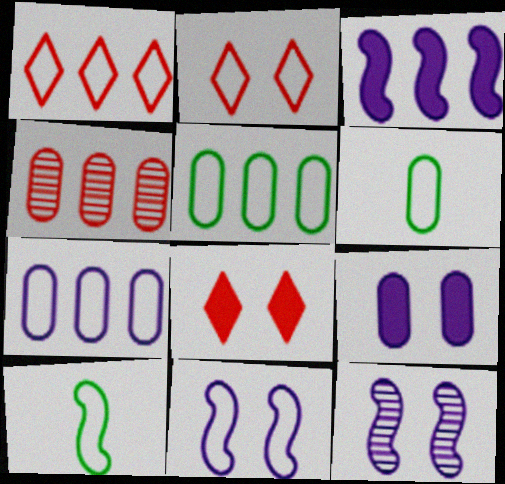[[1, 6, 11], 
[2, 7, 10], 
[4, 6, 9]]